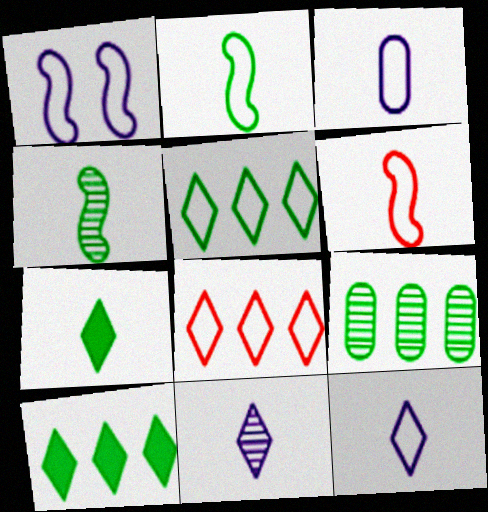[]